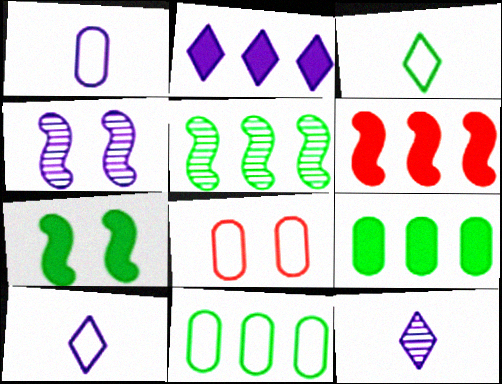[[1, 2, 4], 
[1, 8, 11], 
[2, 6, 9]]